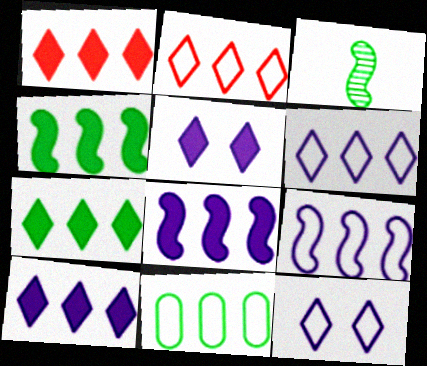[[1, 7, 10], 
[2, 9, 11]]